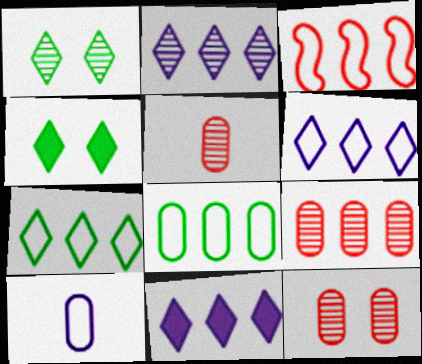[[2, 6, 11], 
[3, 6, 8], 
[5, 9, 12]]